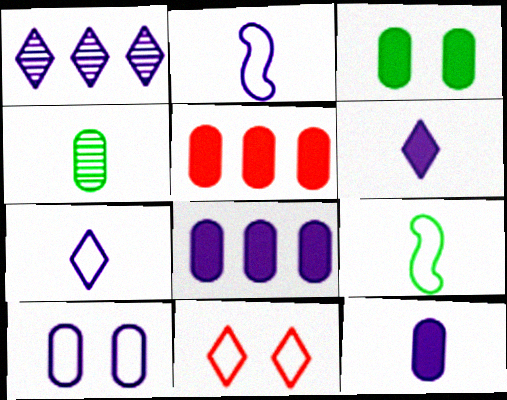[[3, 5, 12], 
[4, 5, 10]]